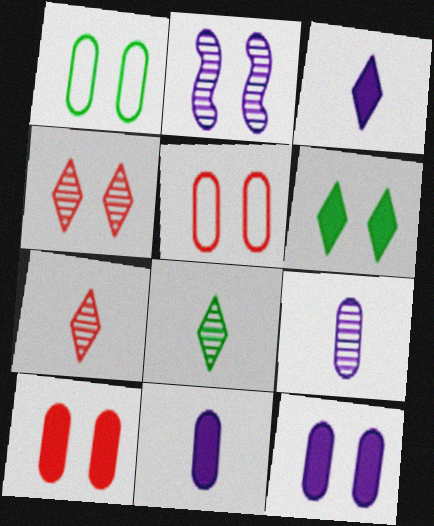[[2, 5, 6]]